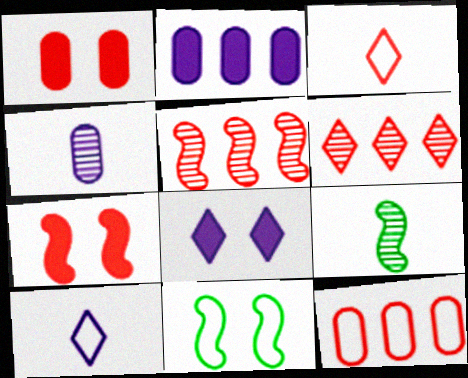[[1, 3, 5], 
[8, 9, 12], 
[10, 11, 12]]